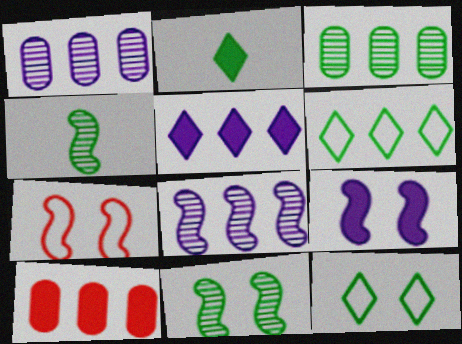[[1, 2, 7], 
[2, 9, 10], 
[6, 8, 10], 
[7, 9, 11]]